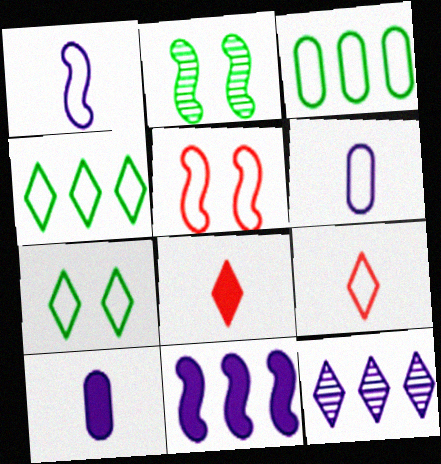[[4, 5, 6], 
[7, 8, 12]]